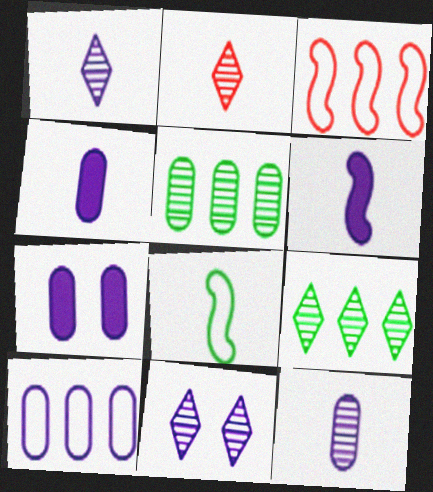[[2, 4, 8], 
[2, 9, 11], 
[6, 10, 11], 
[7, 10, 12]]